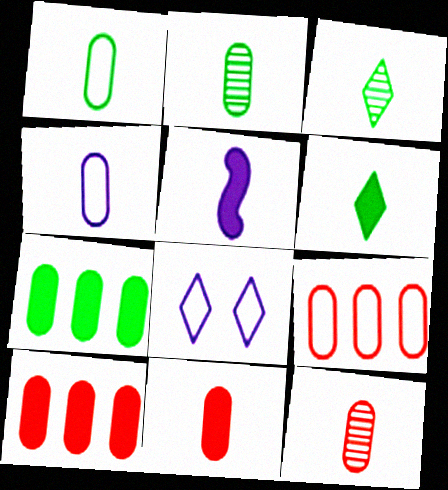[[2, 4, 11], 
[5, 6, 11]]